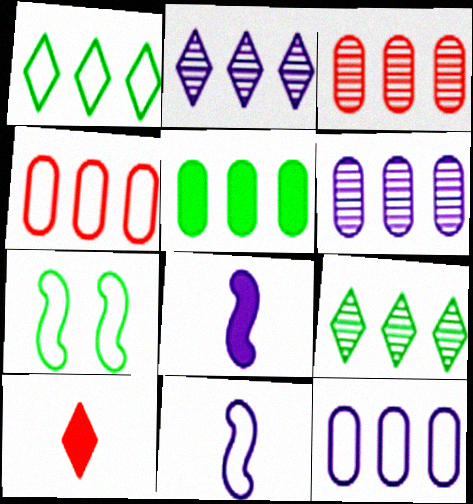[[3, 5, 12], 
[4, 5, 6], 
[6, 7, 10]]